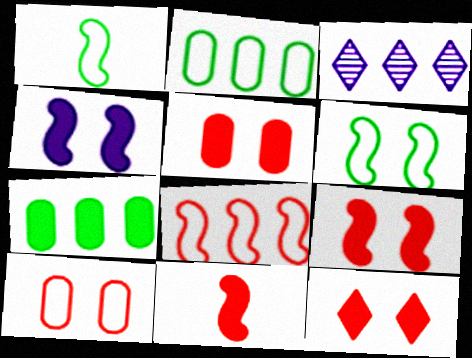[[1, 3, 5], 
[3, 7, 8], 
[5, 9, 12]]